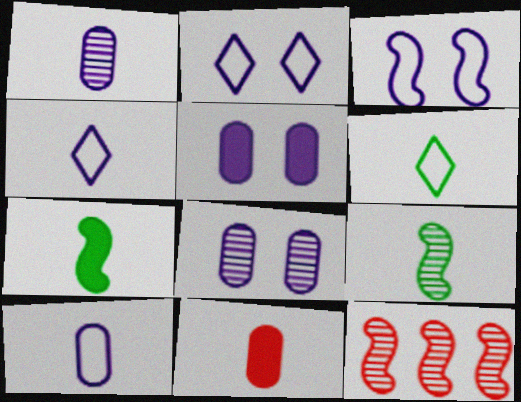[[3, 7, 12], 
[4, 9, 11], 
[5, 6, 12]]